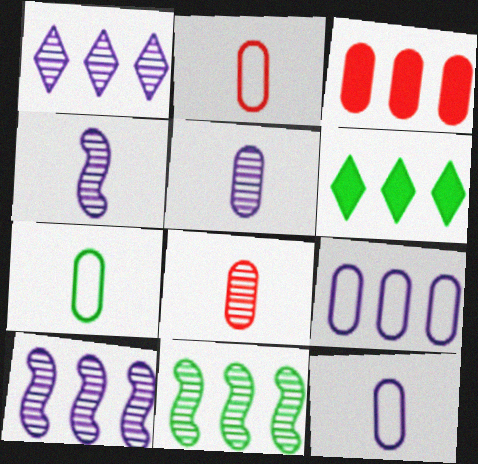[[2, 7, 12]]